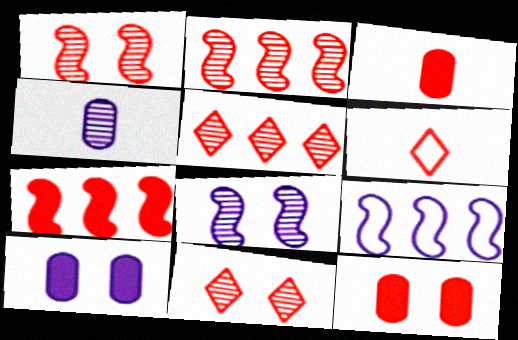[[2, 6, 12]]